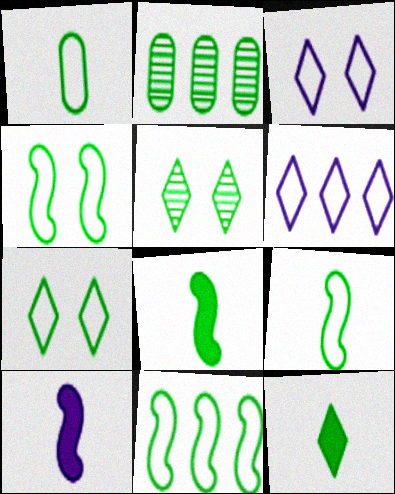[[1, 7, 11], 
[2, 4, 12], 
[2, 7, 8], 
[4, 9, 11]]